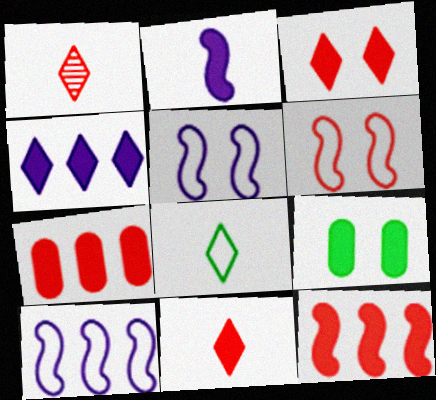[[1, 6, 7], 
[1, 9, 10]]